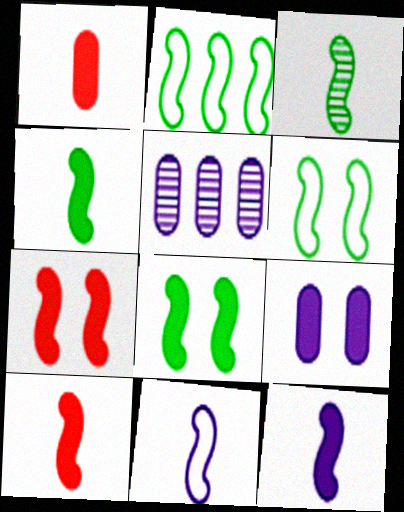[[2, 3, 8], 
[3, 10, 11], 
[4, 10, 12]]